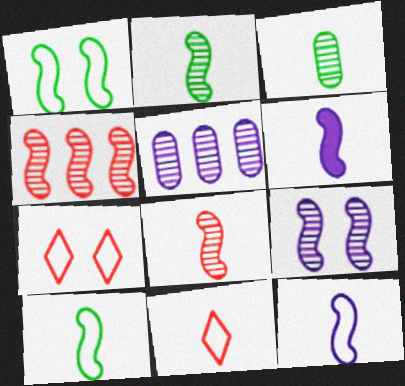[[1, 4, 6], 
[2, 4, 9], 
[3, 6, 11], 
[6, 8, 10]]